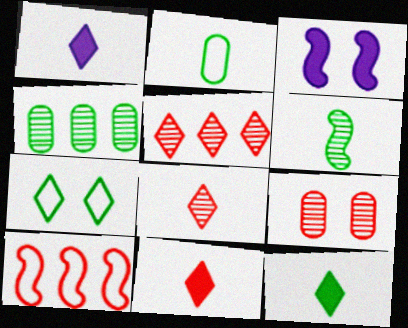[[1, 5, 7], 
[1, 11, 12], 
[2, 3, 5], 
[2, 6, 12], 
[3, 6, 10], 
[3, 7, 9], 
[9, 10, 11]]